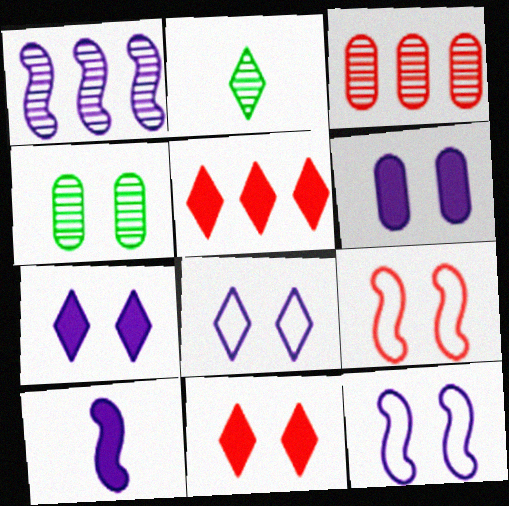[[1, 10, 12], 
[2, 5, 8], 
[4, 7, 9], 
[4, 11, 12]]